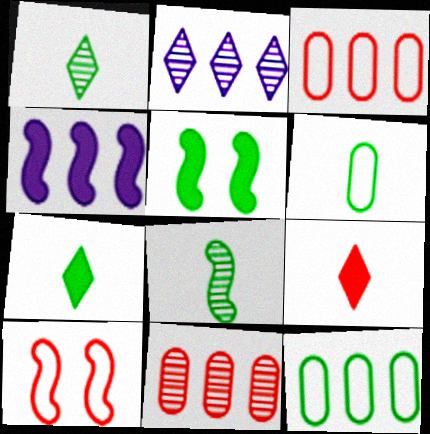[[1, 5, 12], 
[4, 8, 10], 
[6, 7, 8], 
[9, 10, 11]]